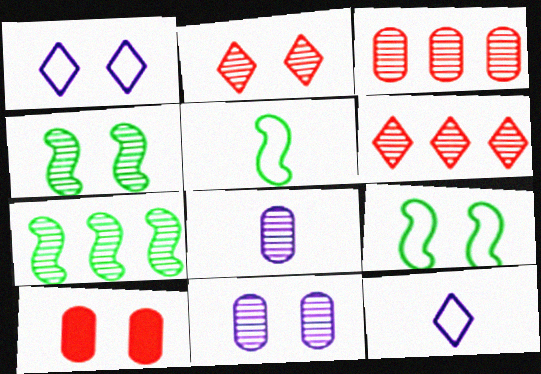[[1, 4, 10], 
[2, 4, 11], 
[2, 7, 8], 
[4, 6, 8], 
[7, 10, 12]]